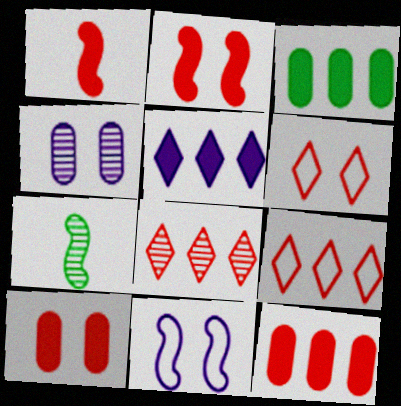[[4, 7, 8]]